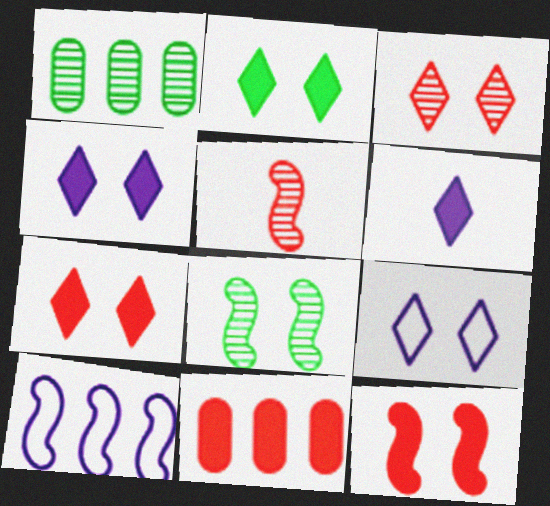[[2, 3, 9], 
[2, 4, 7]]